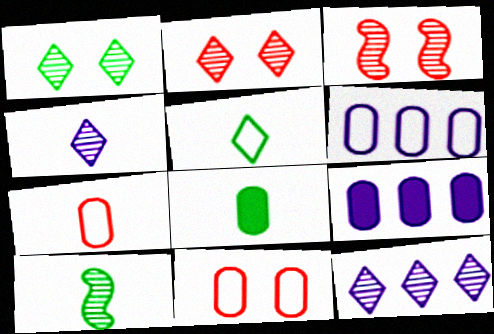[[3, 5, 9], 
[5, 8, 10]]